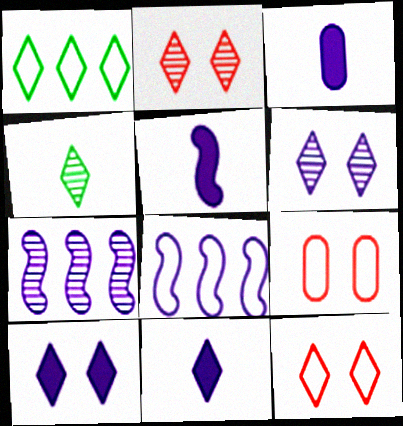[[1, 2, 11], 
[3, 5, 11], 
[3, 6, 8]]